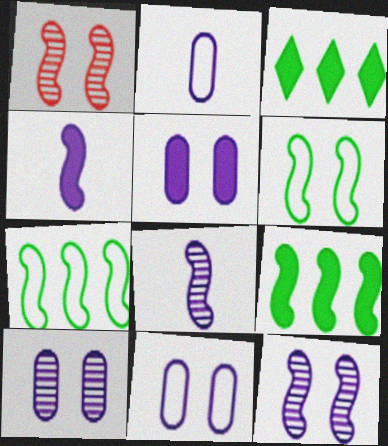[[1, 2, 3], 
[1, 4, 7], 
[5, 10, 11]]